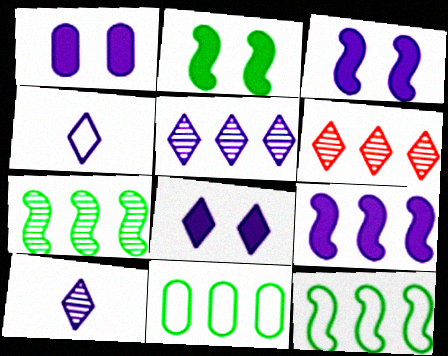[[1, 3, 8], 
[4, 5, 8], 
[6, 9, 11]]